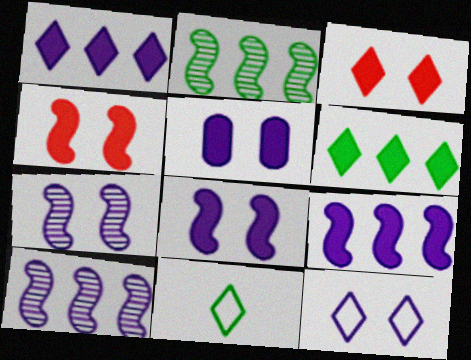[[5, 7, 12]]